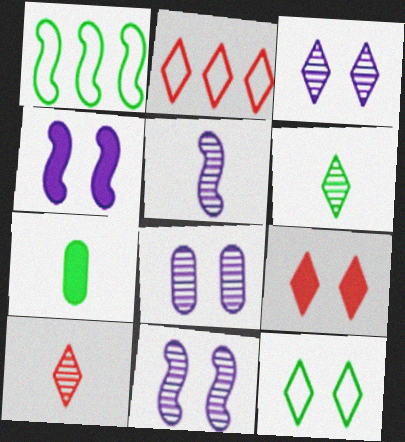[[2, 7, 11], 
[2, 9, 10], 
[3, 8, 11], 
[3, 9, 12]]